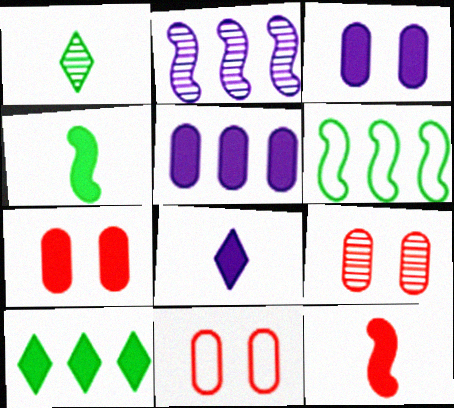[[1, 2, 9], 
[3, 10, 12], 
[6, 8, 9], 
[7, 9, 11]]